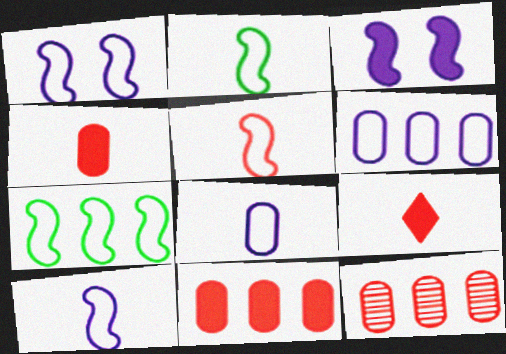[[1, 5, 7], 
[2, 5, 10]]